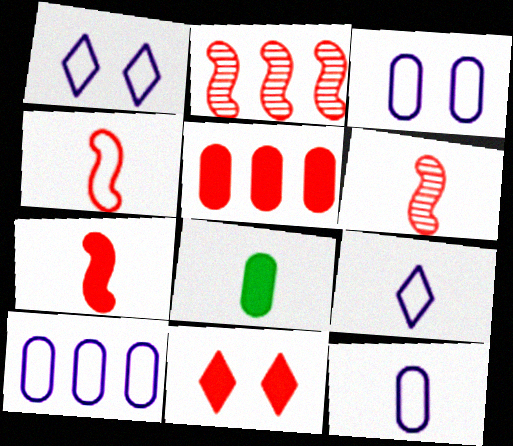[[1, 2, 8], 
[3, 10, 12], 
[4, 6, 7], 
[5, 7, 11], 
[6, 8, 9]]